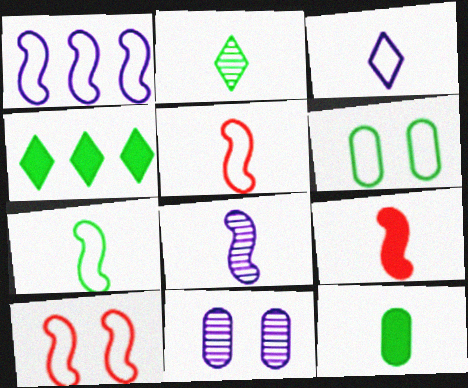[[1, 7, 10], 
[2, 7, 12], 
[4, 5, 11], 
[7, 8, 9]]